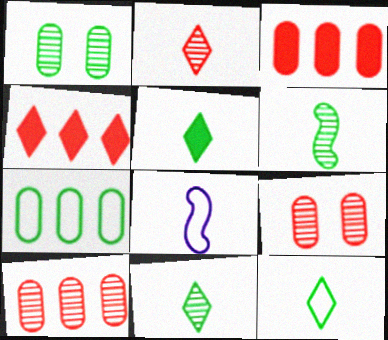[[1, 4, 8], 
[5, 11, 12]]